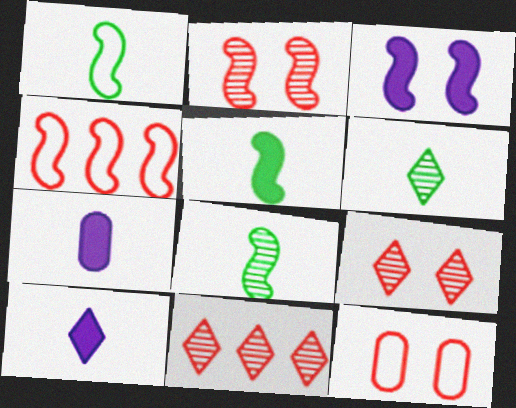[[1, 5, 8], 
[3, 4, 8]]